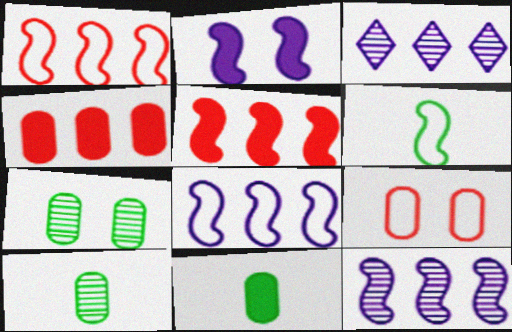[]